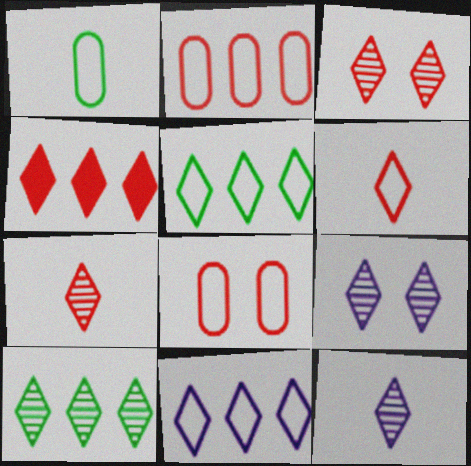[[3, 4, 6], 
[3, 10, 12], 
[4, 10, 11], 
[7, 9, 10]]